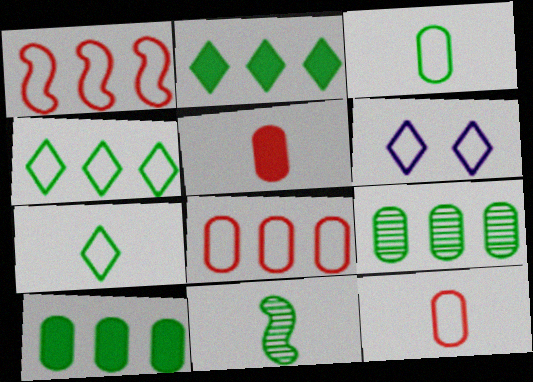[[1, 3, 6]]